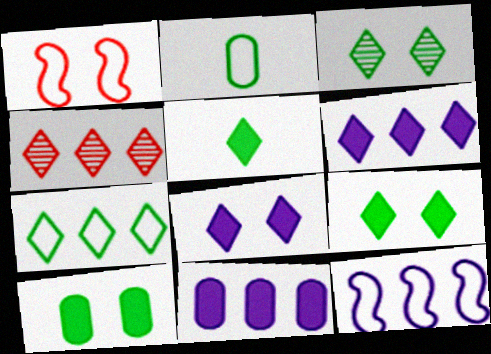[[3, 5, 7], 
[4, 6, 7]]